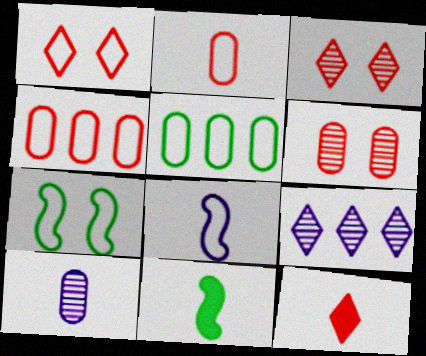[[1, 5, 8]]